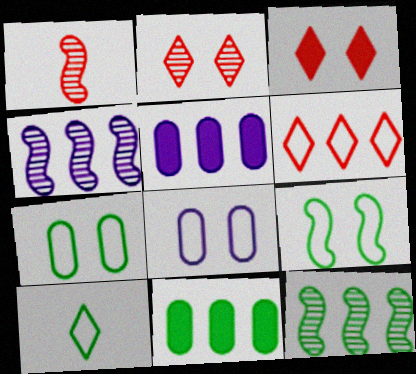[[4, 6, 11], 
[5, 6, 12]]